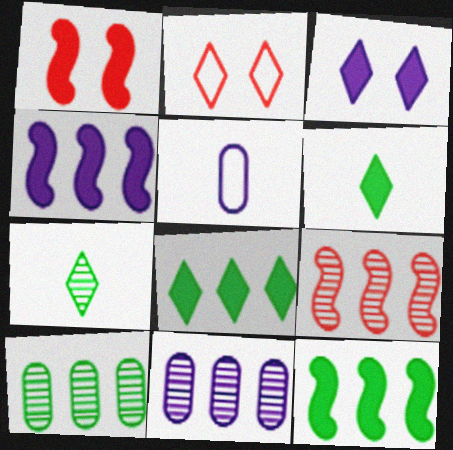[]